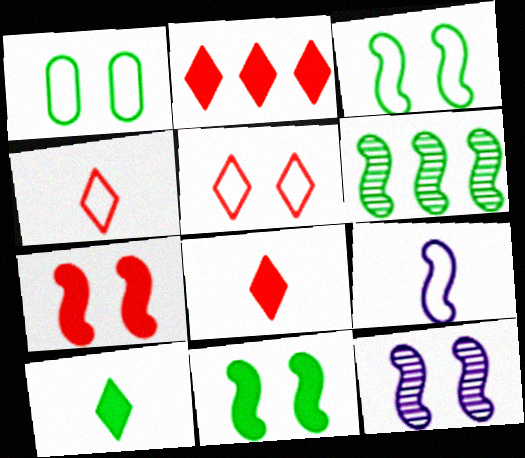[[1, 6, 10], 
[3, 7, 12], 
[6, 7, 9]]